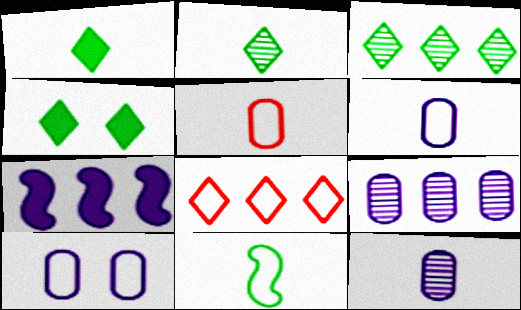[[8, 10, 11]]